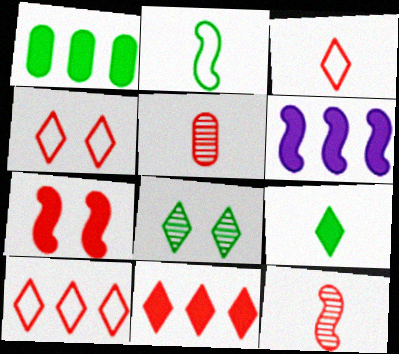[[1, 2, 8], 
[1, 6, 11], 
[3, 4, 10], 
[5, 7, 10]]